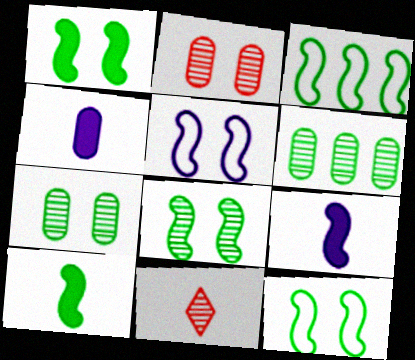[[1, 8, 12], 
[3, 8, 10]]